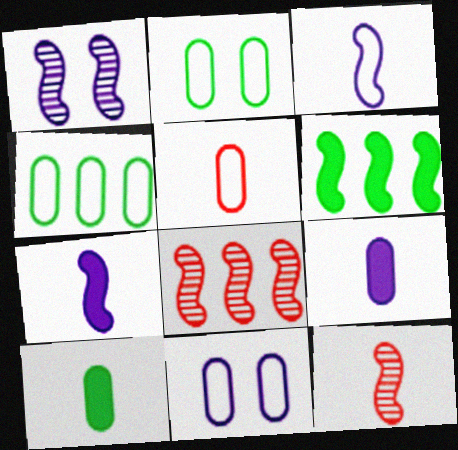[[4, 5, 11]]